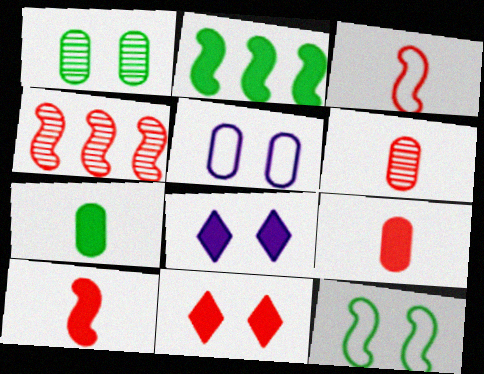[[2, 8, 9]]